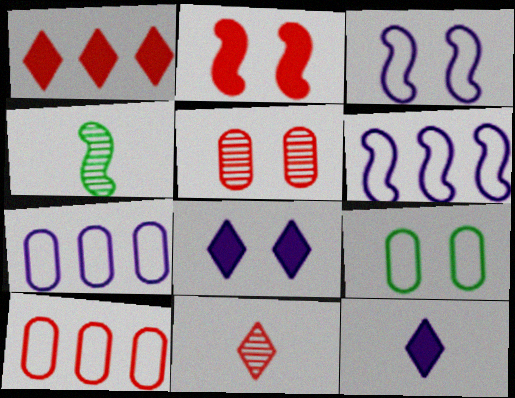[[2, 4, 6], 
[2, 10, 11], 
[4, 8, 10]]